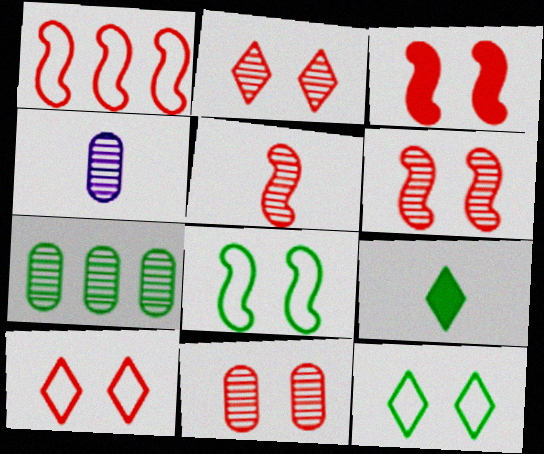[[1, 3, 5], 
[2, 6, 11], 
[3, 10, 11], 
[4, 7, 11], 
[7, 8, 9]]